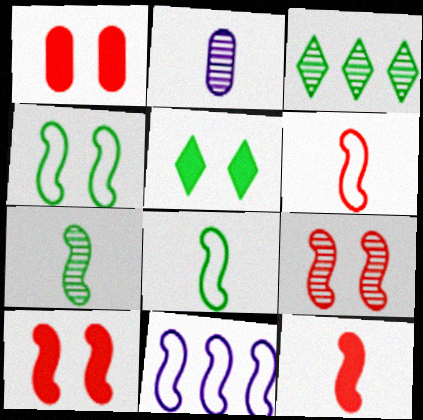[[2, 3, 9], 
[4, 6, 11], 
[7, 10, 11]]